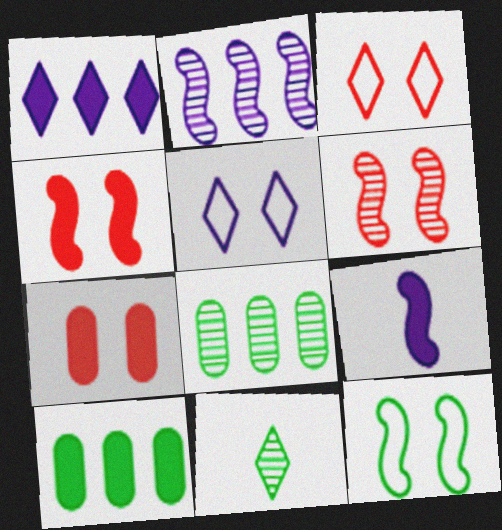[[1, 3, 11], 
[3, 6, 7], 
[3, 8, 9], 
[10, 11, 12]]